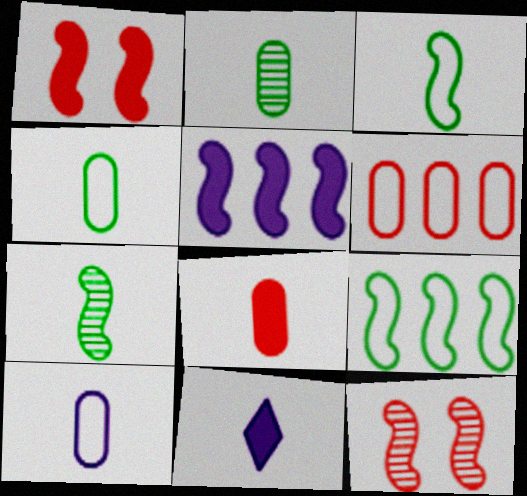[[2, 8, 10], 
[3, 5, 12]]